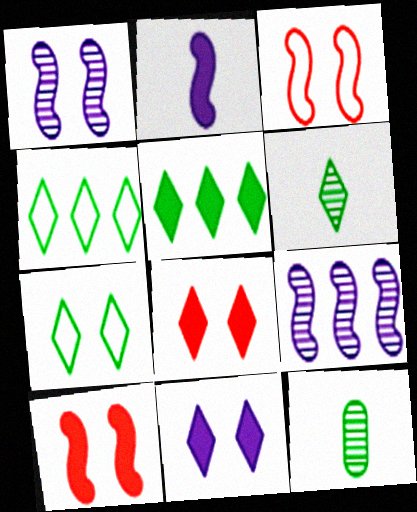[[5, 6, 7]]